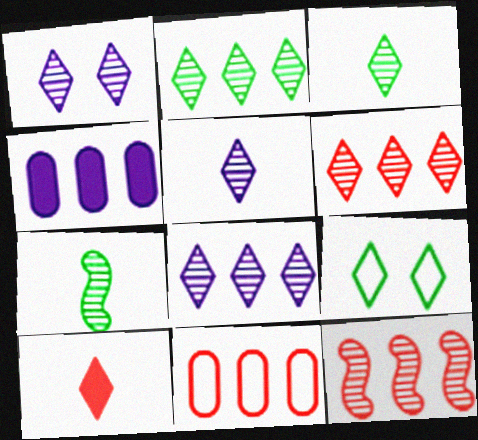[[1, 3, 6], 
[1, 5, 8], 
[2, 6, 8], 
[8, 9, 10]]